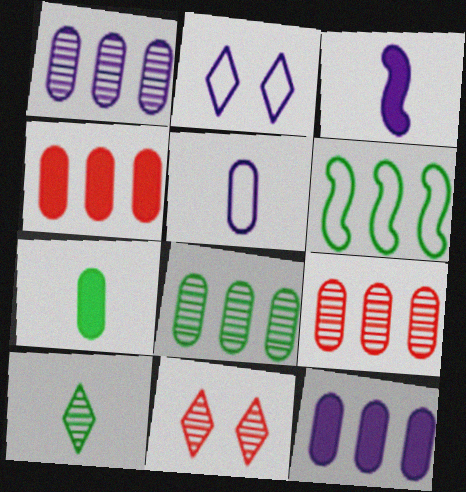[[1, 2, 3], 
[1, 8, 9]]